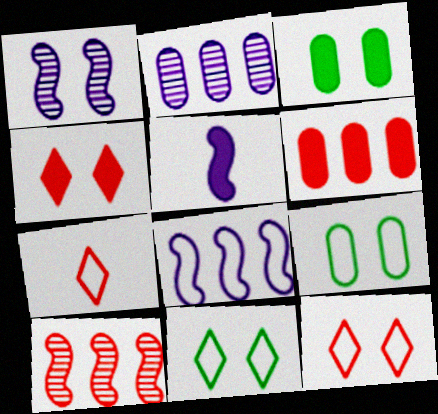[[1, 3, 12], 
[1, 4, 9], 
[1, 5, 8], 
[7, 8, 9]]